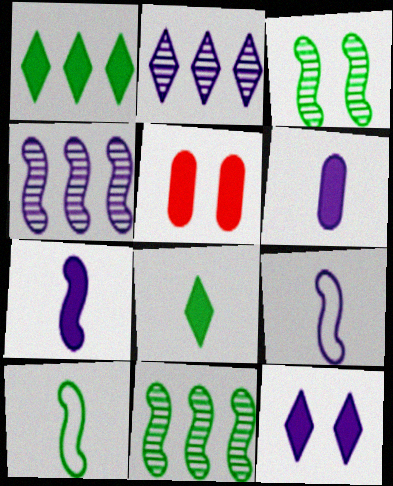[[1, 5, 7], 
[2, 5, 10]]